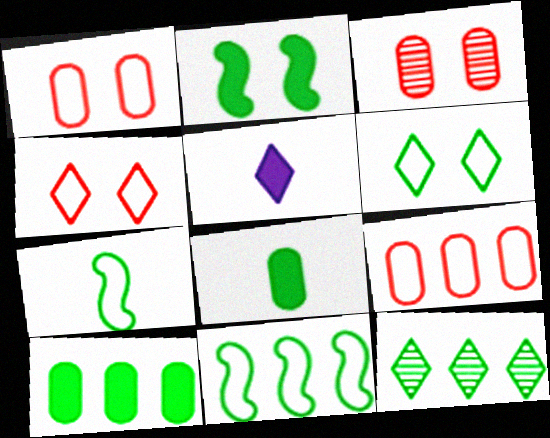[[3, 5, 11], 
[4, 5, 12], 
[10, 11, 12]]